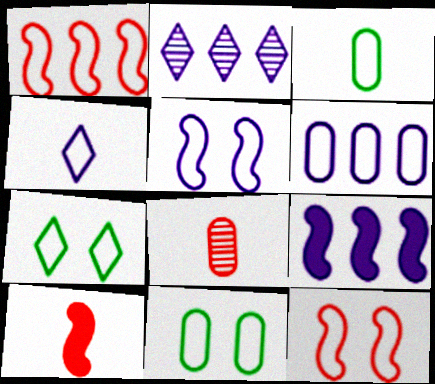[[1, 4, 11], 
[2, 6, 9], 
[2, 10, 11], 
[4, 5, 6], 
[7, 8, 9]]